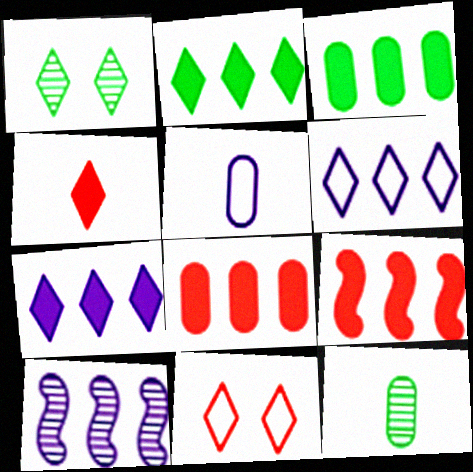[[1, 4, 6], 
[1, 5, 9], 
[3, 7, 9]]